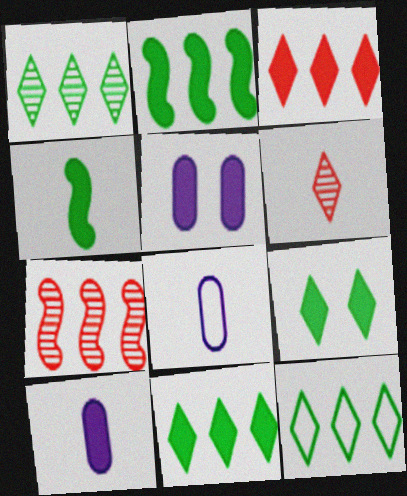[[1, 11, 12], 
[3, 4, 5], 
[4, 6, 8], 
[7, 8, 9]]